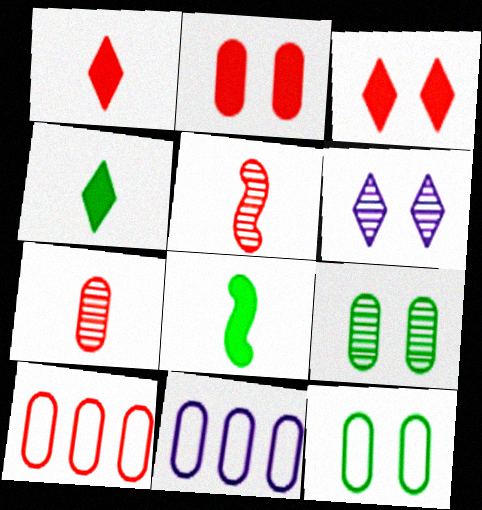[[2, 7, 10], 
[3, 5, 10], 
[6, 8, 10]]